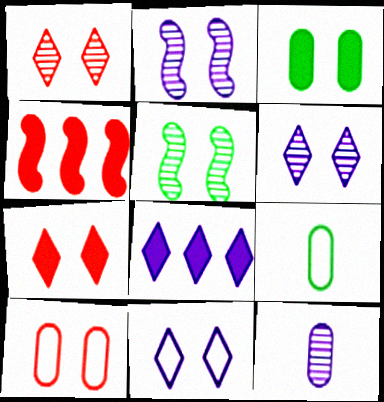[[4, 6, 9]]